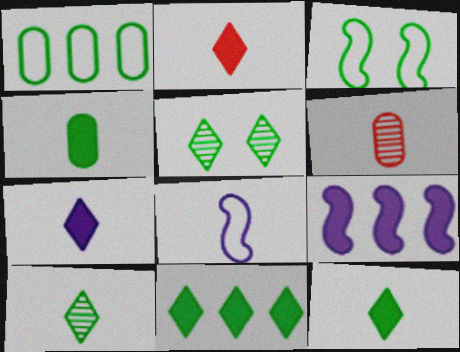[[2, 7, 12], 
[6, 8, 12]]